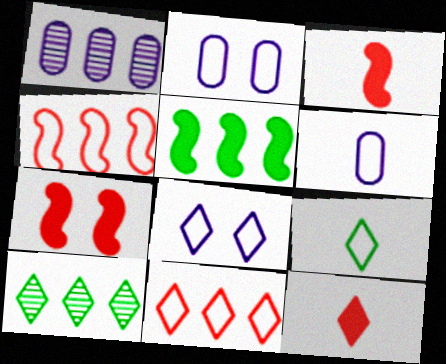[[1, 5, 11], 
[1, 7, 9], 
[2, 3, 10], 
[2, 4, 9], 
[6, 7, 10], 
[8, 9, 11], 
[8, 10, 12]]